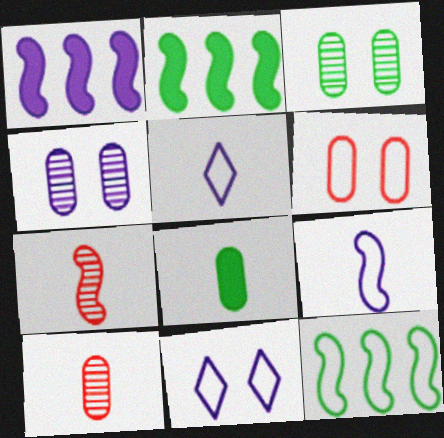[[1, 4, 5], 
[2, 10, 11], 
[5, 6, 12], 
[5, 7, 8]]